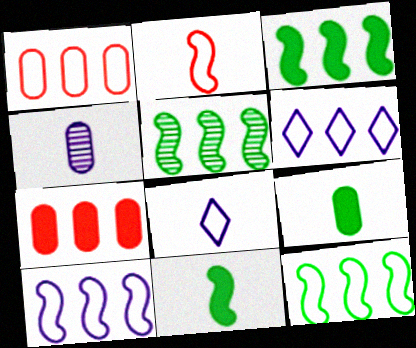[[1, 6, 12], 
[3, 5, 12], 
[5, 6, 7]]